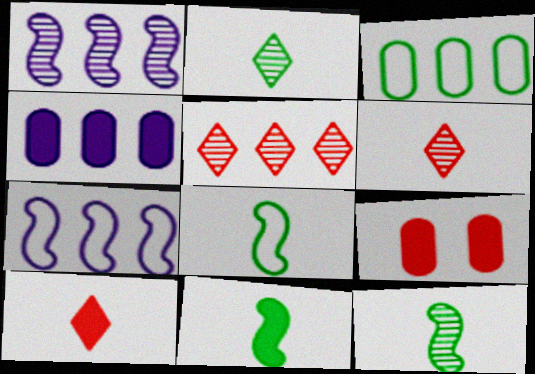[[2, 7, 9], 
[8, 11, 12]]